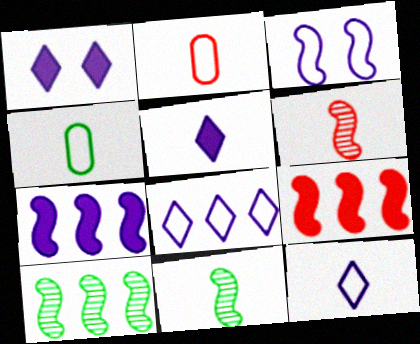[[1, 2, 10], 
[2, 5, 11], 
[3, 9, 11], 
[4, 5, 6]]